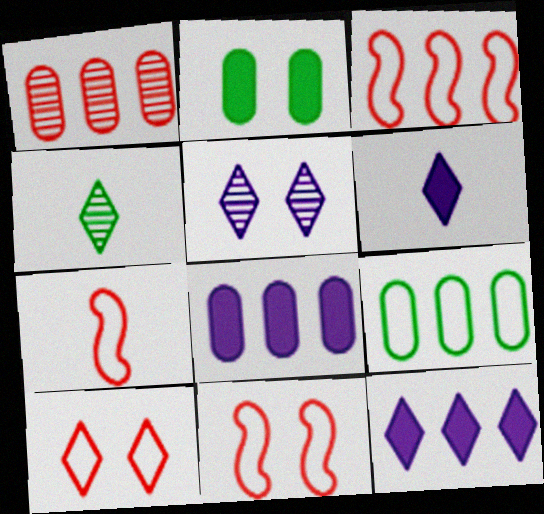[[1, 8, 9], 
[2, 5, 11], 
[3, 7, 11], 
[4, 8, 11], 
[4, 10, 12]]